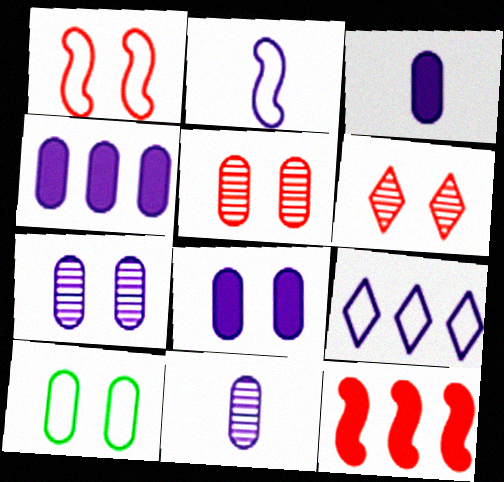[[3, 4, 8], 
[5, 8, 10]]